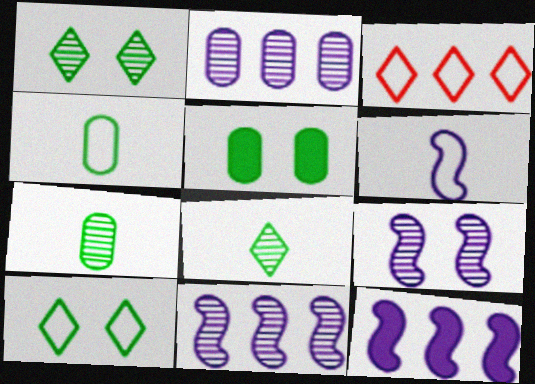[[6, 9, 12]]